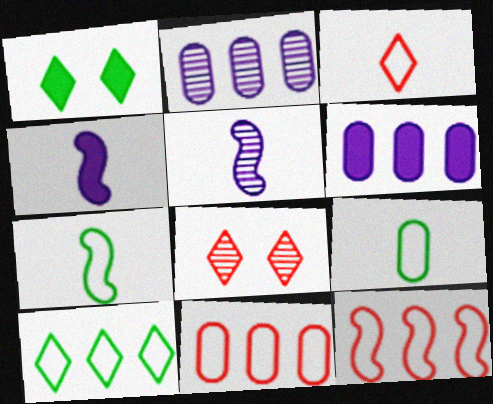[[1, 5, 11], 
[6, 7, 8]]